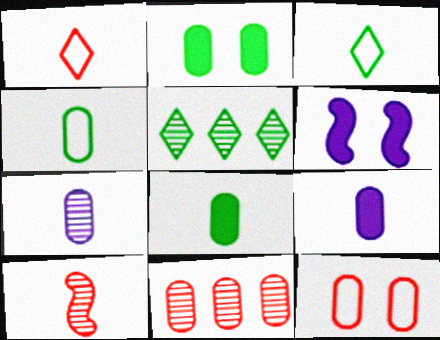[[3, 6, 11], 
[3, 9, 10]]